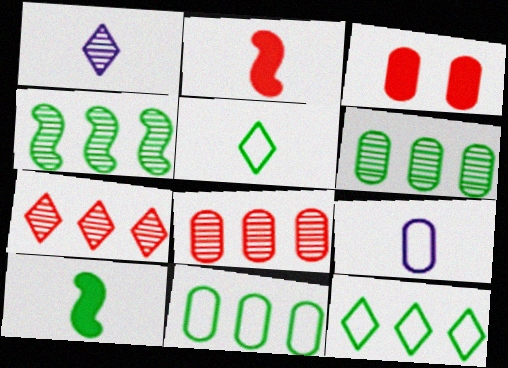[[3, 6, 9]]